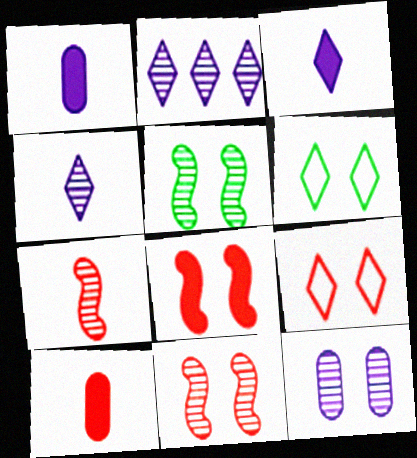[[6, 8, 12]]